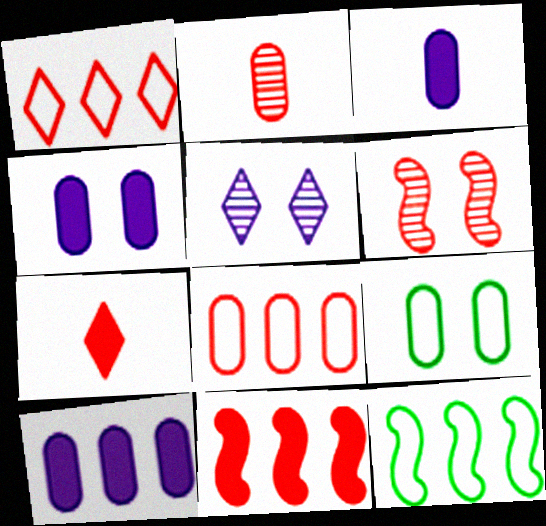[[2, 9, 10], 
[3, 4, 10], 
[6, 7, 8]]